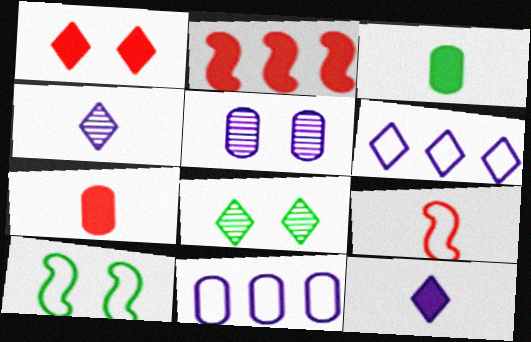[[1, 2, 7], 
[1, 5, 10], 
[3, 4, 9]]